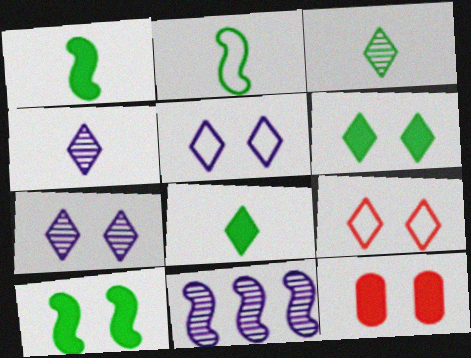[[6, 7, 9]]